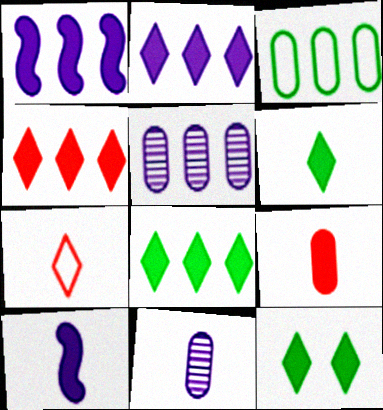[[1, 9, 12], 
[2, 4, 8], 
[6, 8, 12], 
[6, 9, 10]]